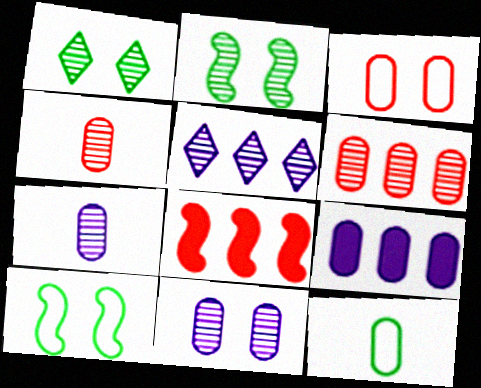[[2, 4, 5]]